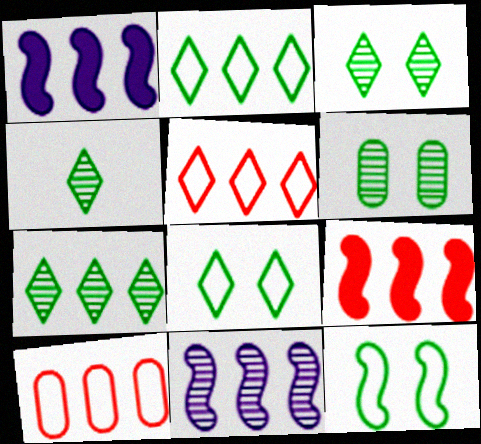[[1, 7, 10], 
[3, 4, 7]]